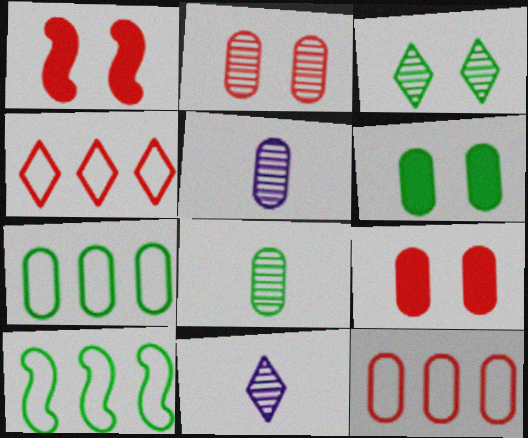[[1, 7, 11], 
[5, 6, 12], 
[5, 7, 9], 
[6, 7, 8], 
[9, 10, 11]]